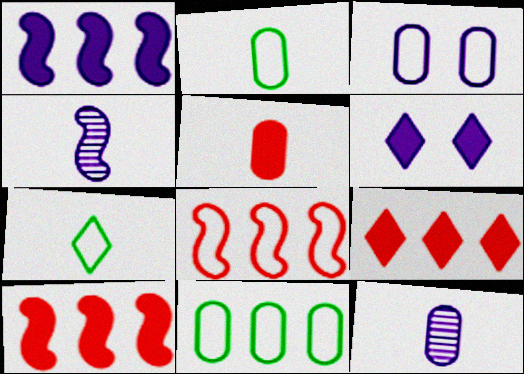[[2, 5, 12], 
[3, 7, 8], 
[4, 5, 7]]